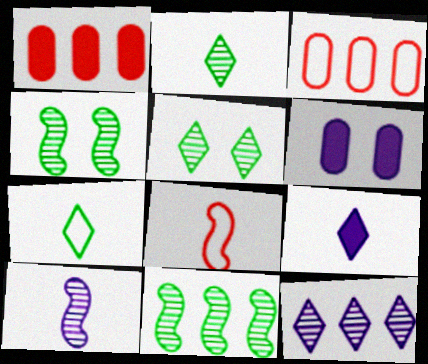[[3, 4, 9]]